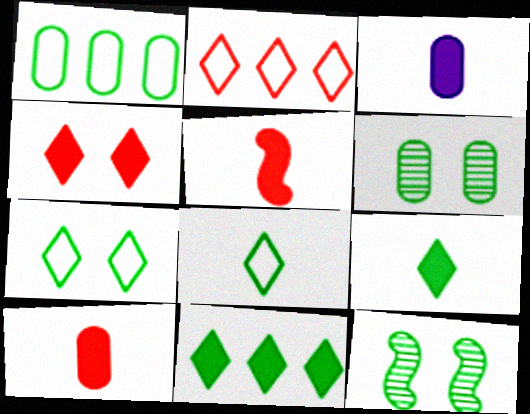[[1, 9, 12], 
[2, 3, 12], 
[3, 5, 9]]